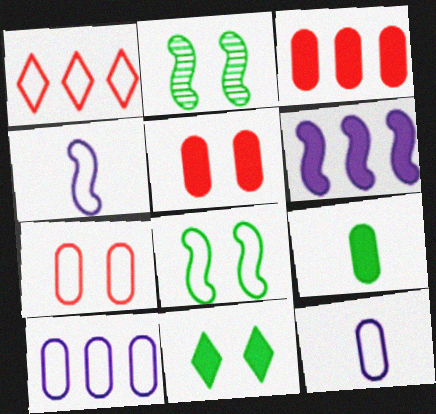[[1, 8, 12]]